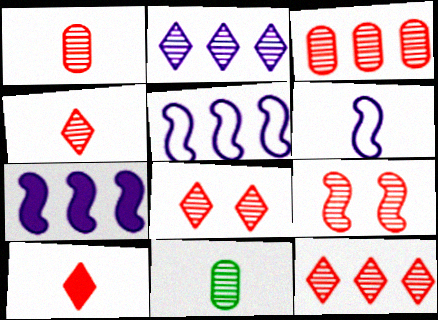[[1, 9, 12], 
[2, 9, 11], 
[3, 4, 9], 
[4, 8, 12], 
[6, 10, 11]]